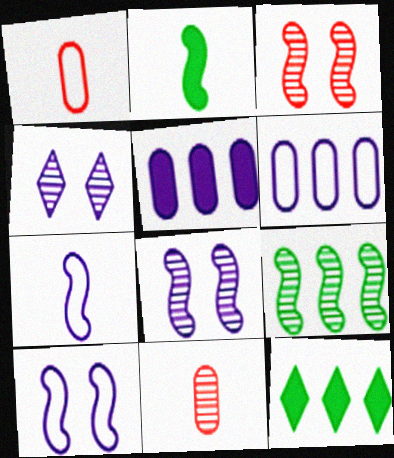[[1, 8, 12], 
[4, 5, 7], 
[4, 9, 11], 
[10, 11, 12]]